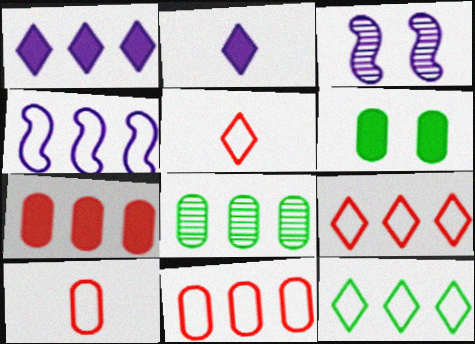[[4, 11, 12]]